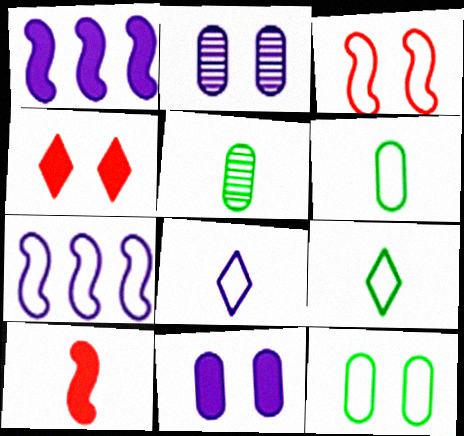[[1, 2, 8], 
[4, 5, 7], 
[5, 8, 10]]